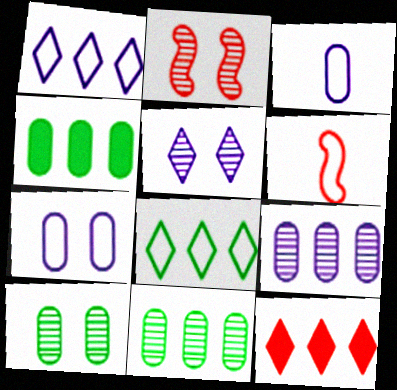[[2, 5, 10], 
[4, 5, 6], 
[6, 7, 8]]